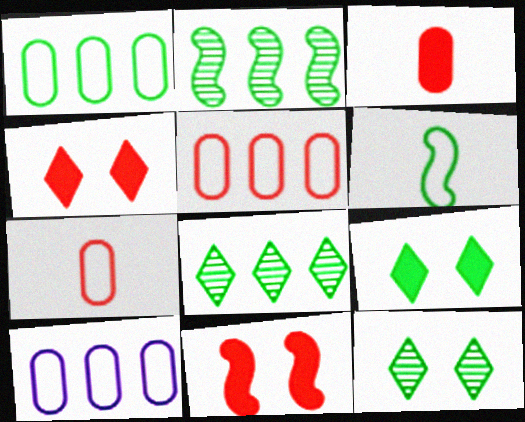[[1, 5, 10]]